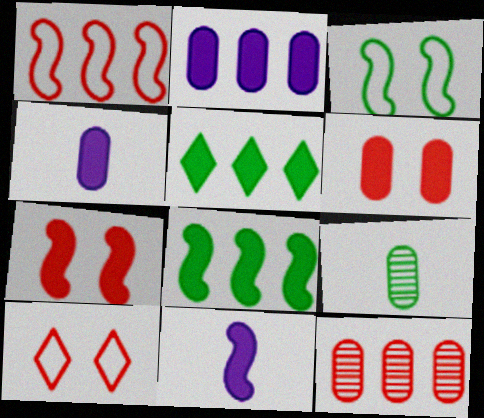[[3, 5, 9], 
[4, 5, 7], 
[5, 6, 11], 
[7, 8, 11]]